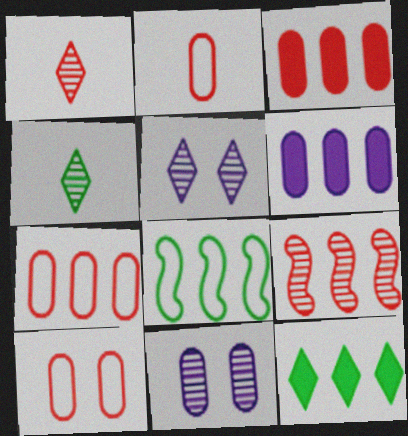[[2, 7, 10], 
[4, 9, 11]]